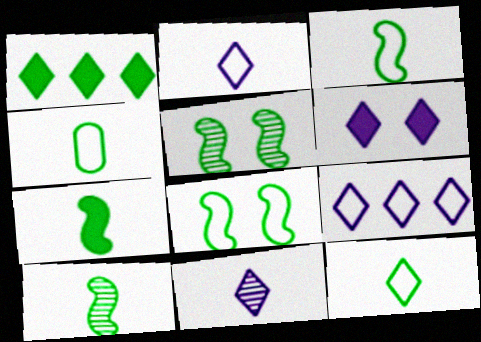[[1, 4, 5], 
[3, 4, 12], 
[3, 7, 10], 
[6, 9, 11]]